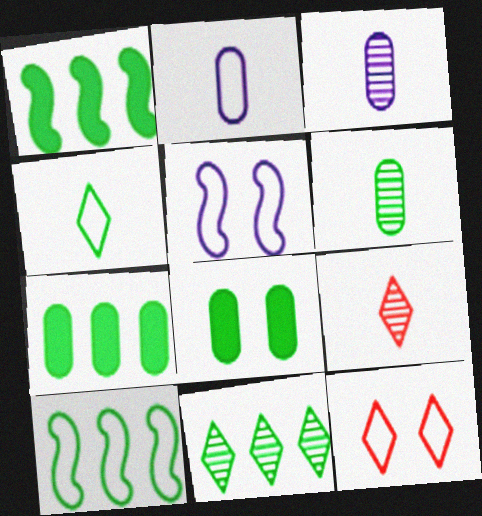[[1, 3, 12], 
[2, 10, 12], 
[5, 7, 9], 
[7, 10, 11]]